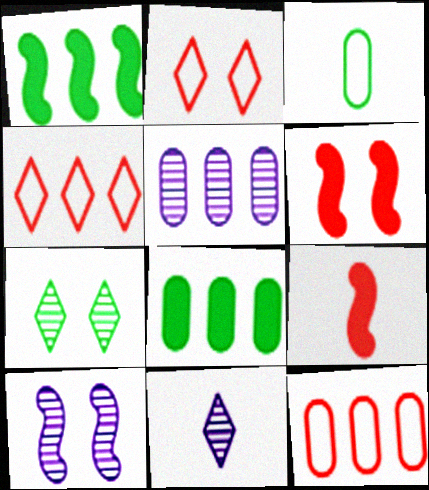[[1, 3, 7], 
[1, 4, 5], 
[3, 9, 11], 
[5, 8, 12], 
[5, 10, 11]]